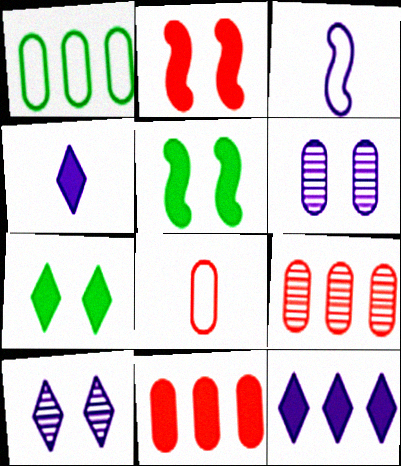[[3, 6, 12], 
[3, 7, 9], 
[4, 5, 11]]